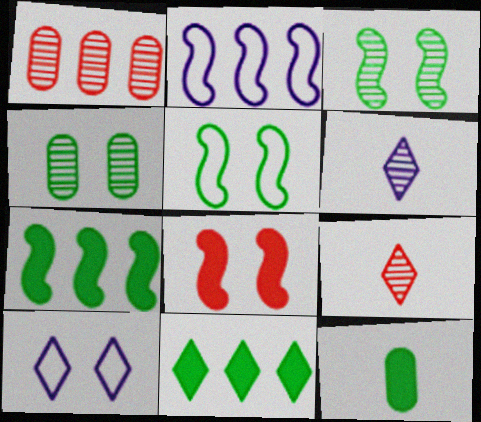[[1, 2, 11], 
[1, 3, 6], 
[4, 8, 10], 
[9, 10, 11]]